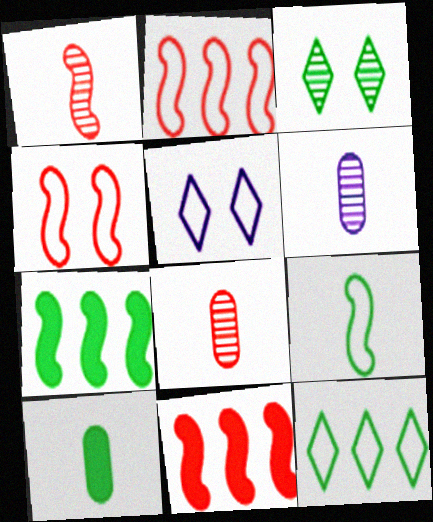[[1, 4, 11], 
[5, 7, 8]]